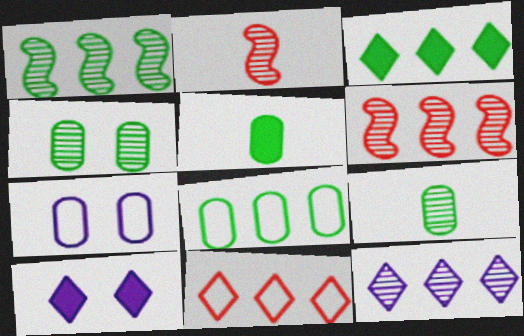[[1, 3, 8], 
[2, 3, 7], 
[2, 4, 12], 
[2, 8, 10], 
[3, 11, 12], 
[4, 5, 8]]